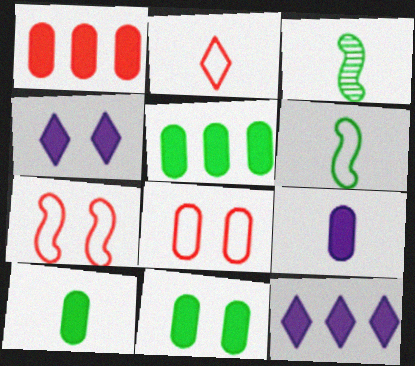[[1, 9, 11], 
[2, 3, 9], 
[3, 8, 12], 
[5, 10, 11]]